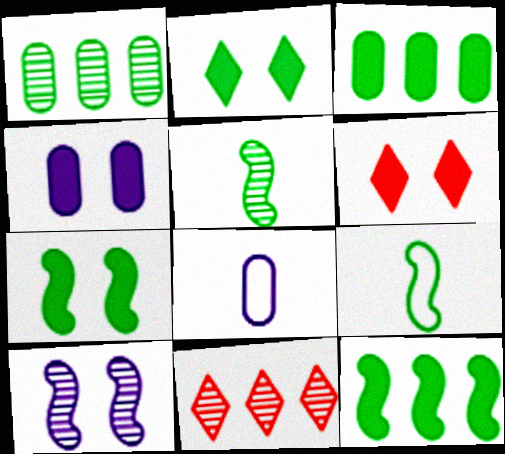[[1, 2, 9], 
[4, 6, 7], 
[4, 9, 11], 
[7, 8, 11]]